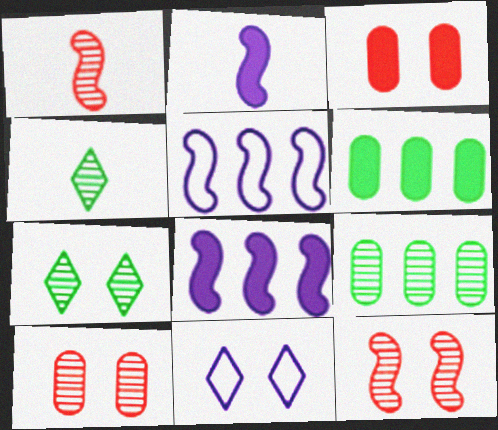[[1, 6, 11], 
[3, 4, 5]]